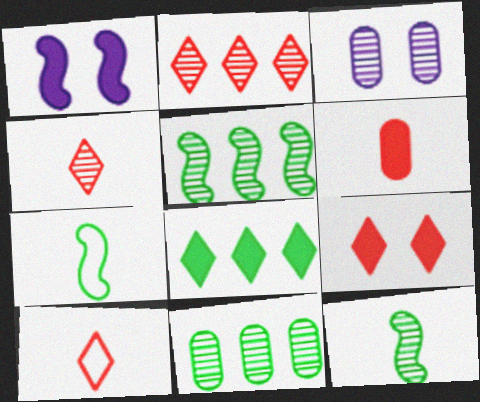[[1, 6, 8], 
[1, 10, 11], 
[2, 3, 12], 
[2, 9, 10], 
[3, 4, 5]]